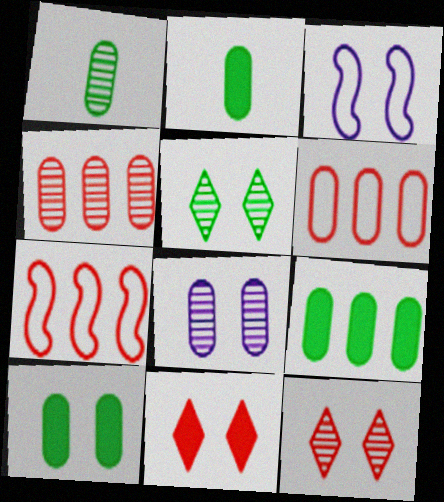[[1, 4, 8], 
[2, 6, 8], 
[2, 9, 10], 
[3, 10, 12]]